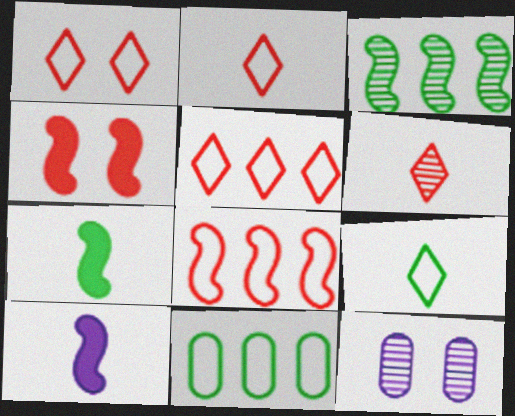[[1, 2, 5], 
[3, 6, 12], 
[5, 7, 12]]